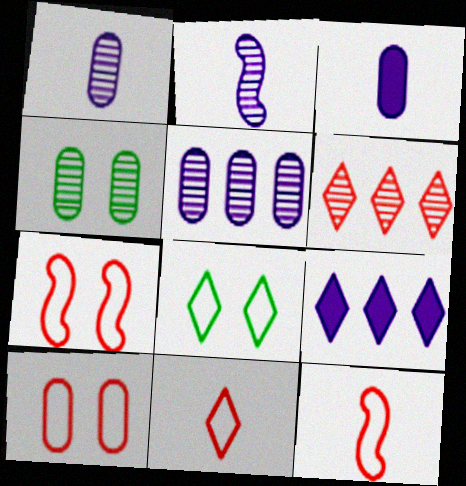[[2, 4, 6], 
[4, 9, 12]]